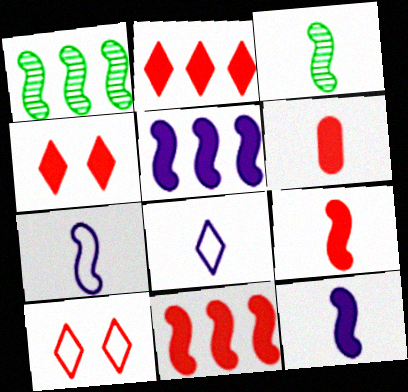[[3, 6, 8], 
[3, 7, 9], 
[4, 6, 11]]